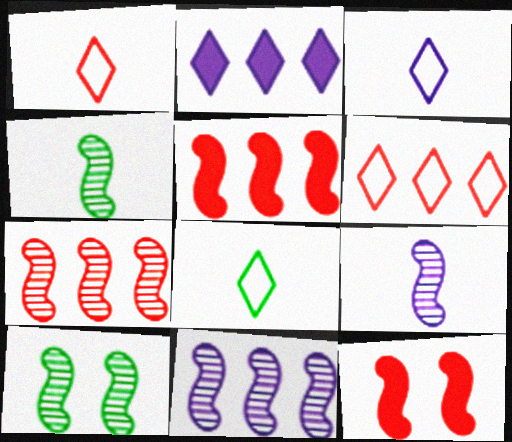[[1, 3, 8], 
[7, 9, 10]]